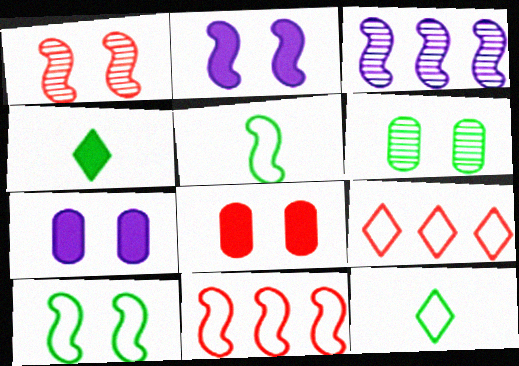[[1, 2, 10], 
[3, 8, 12]]